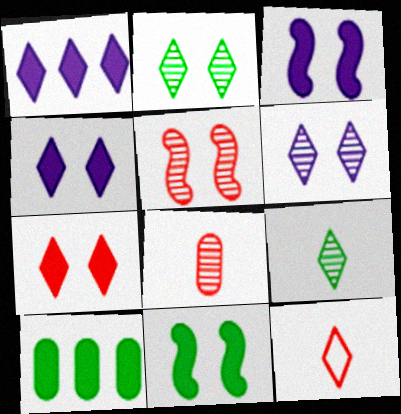[[1, 2, 12]]